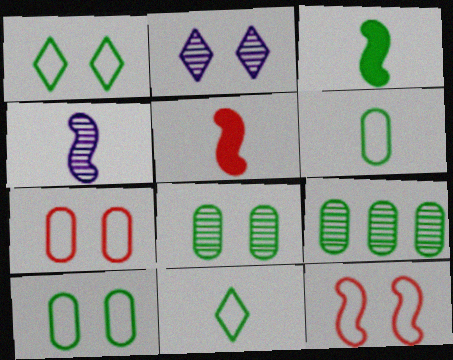[[1, 3, 9]]